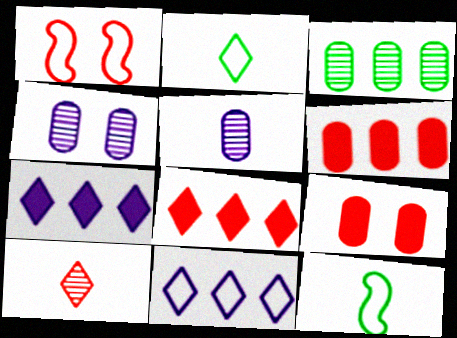[[1, 6, 10], 
[4, 8, 12]]